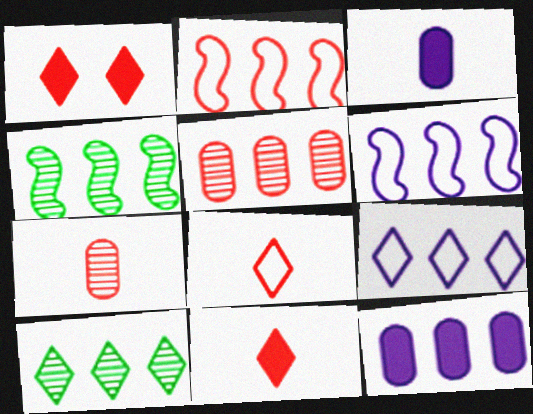[[1, 2, 7], 
[2, 10, 12]]